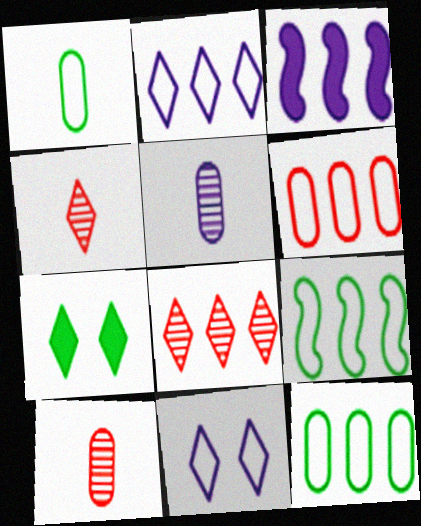[[2, 4, 7], 
[2, 6, 9], 
[3, 5, 11], 
[3, 8, 12]]